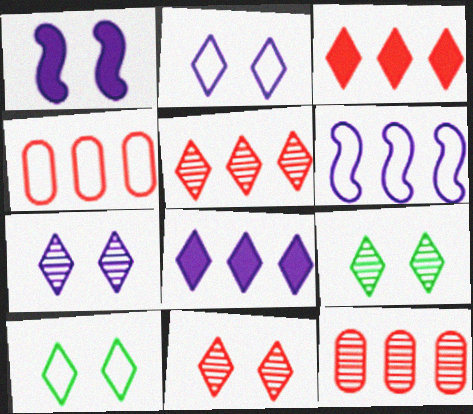[[7, 9, 11]]